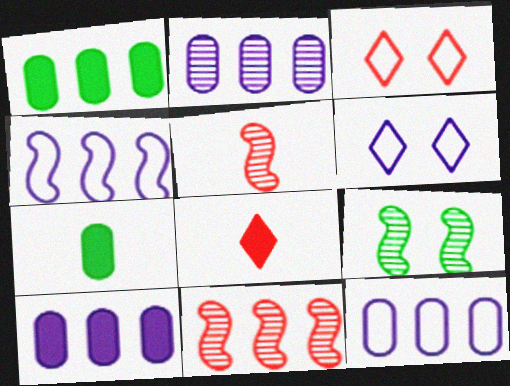[[1, 5, 6], 
[2, 10, 12], 
[6, 7, 11], 
[8, 9, 12]]